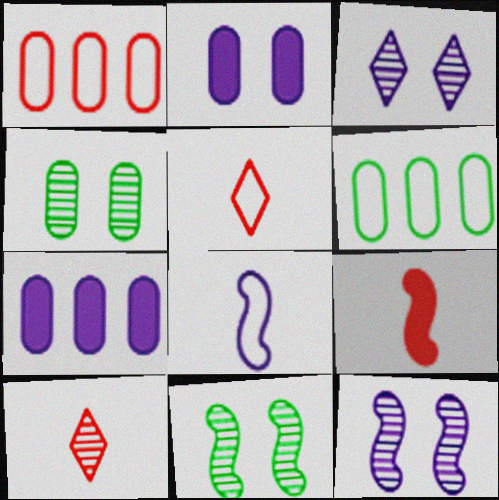[[3, 6, 9], 
[3, 7, 8], 
[5, 7, 11]]